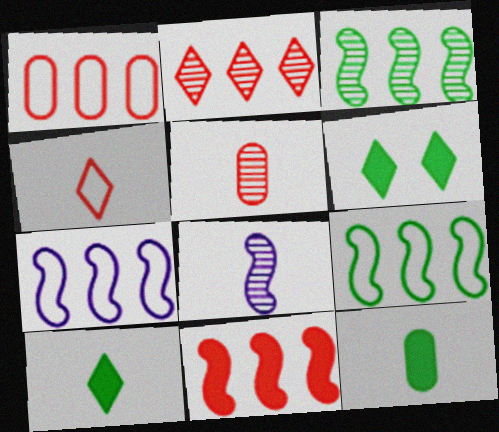[[1, 2, 11], 
[1, 6, 8], 
[3, 7, 11], 
[4, 8, 12], 
[5, 6, 7]]